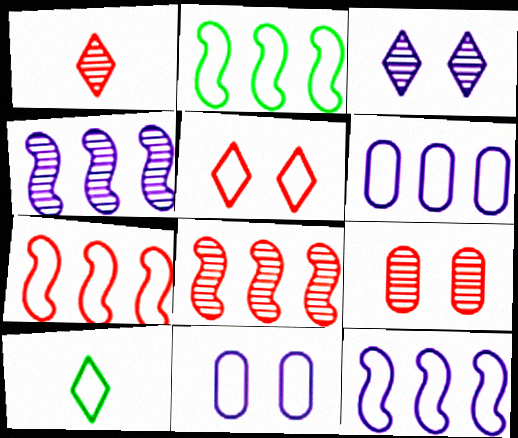[[1, 8, 9], 
[2, 7, 12], 
[7, 10, 11]]